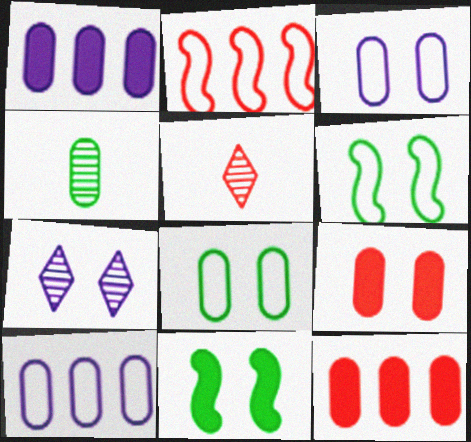[[1, 5, 6], 
[2, 5, 9], 
[3, 4, 12], 
[4, 9, 10], 
[5, 10, 11], 
[6, 7, 9]]